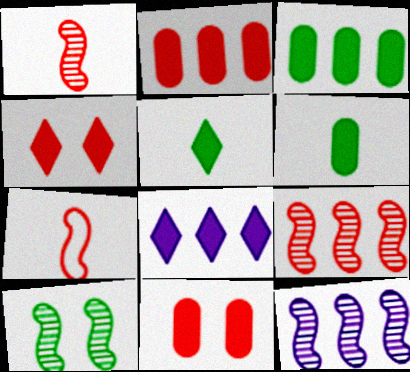[[1, 10, 12], 
[4, 5, 8]]